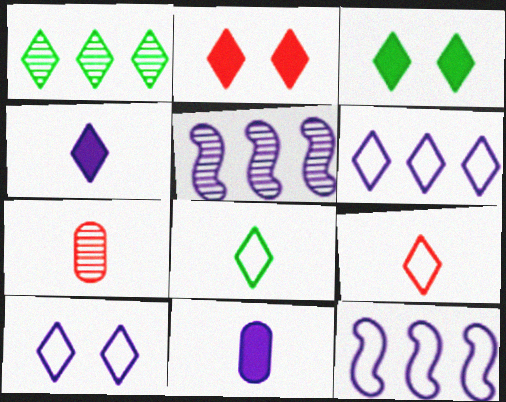[[1, 3, 8], 
[3, 7, 12], 
[5, 10, 11]]